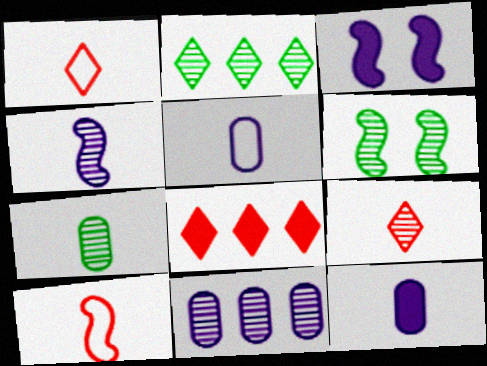[[2, 6, 7], 
[4, 7, 9], 
[5, 6, 8], 
[6, 9, 11]]